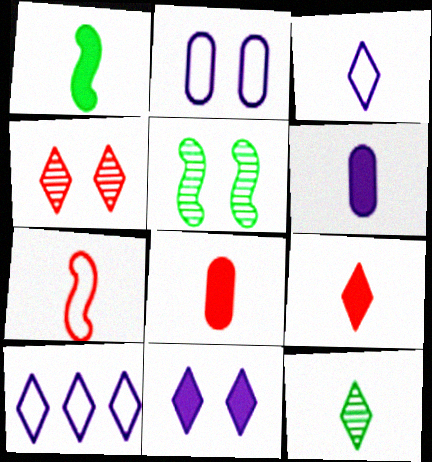[[1, 6, 9], 
[3, 9, 12], 
[5, 8, 10], 
[6, 7, 12]]